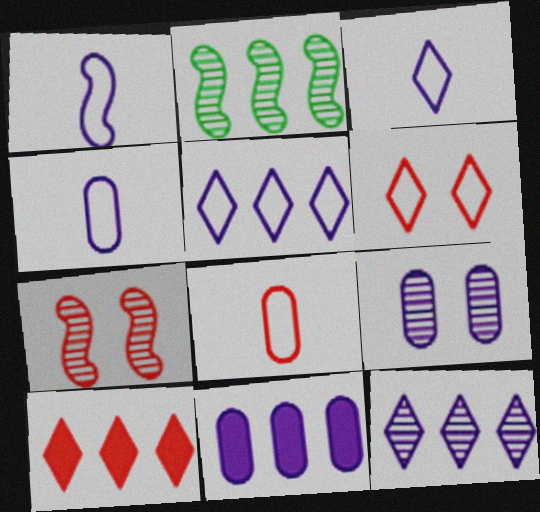[[1, 3, 4], 
[4, 9, 11], 
[7, 8, 10]]